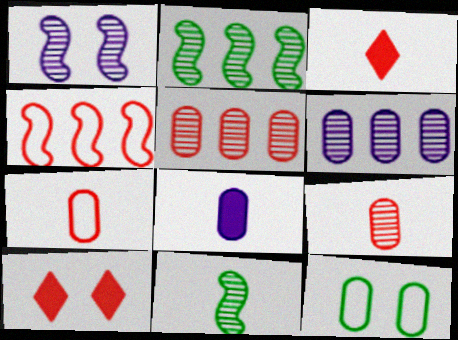[[1, 10, 12], 
[4, 9, 10], 
[5, 8, 12]]